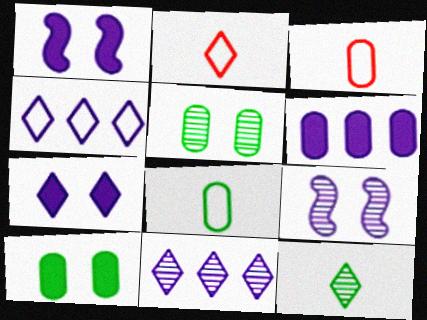[[3, 5, 6]]